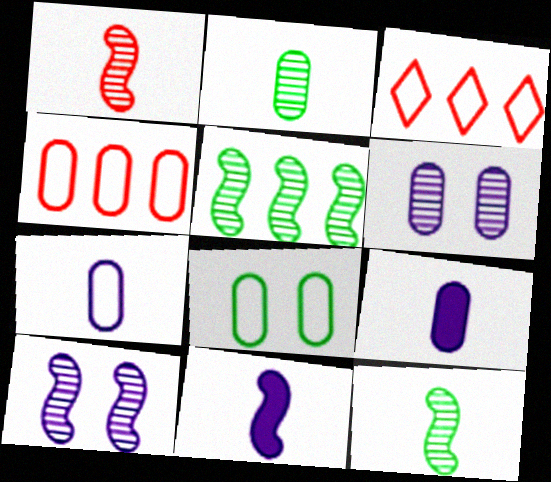[[1, 5, 10], 
[4, 7, 8]]